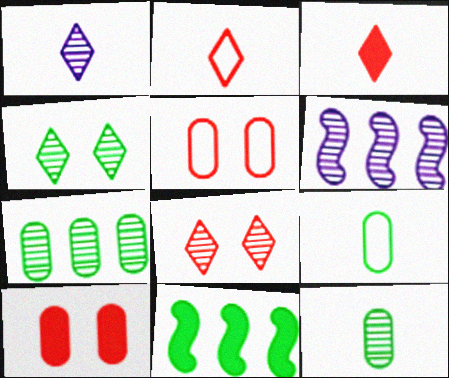[[1, 5, 11], 
[4, 9, 11], 
[6, 8, 12]]